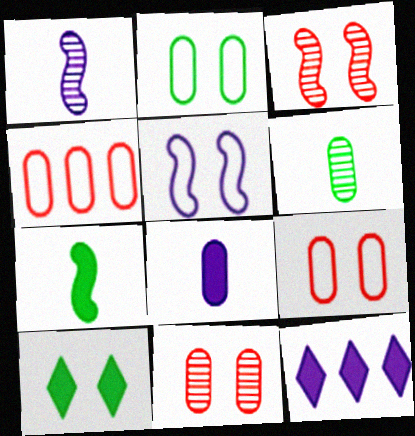[[1, 4, 10], 
[5, 10, 11]]